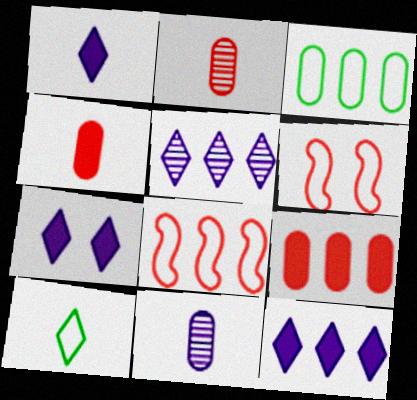[[1, 7, 12]]